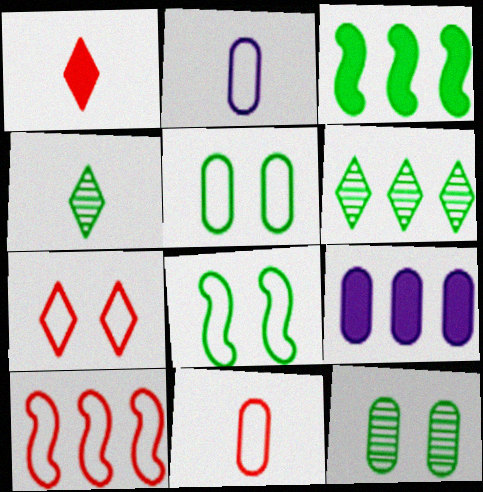[[3, 4, 5], 
[6, 9, 10], 
[7, 10, 11], 
[9, 11, 12]]